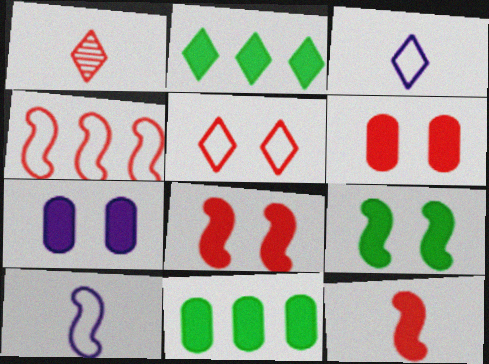[[1, 4, 6], 
[2, 7, 12]]